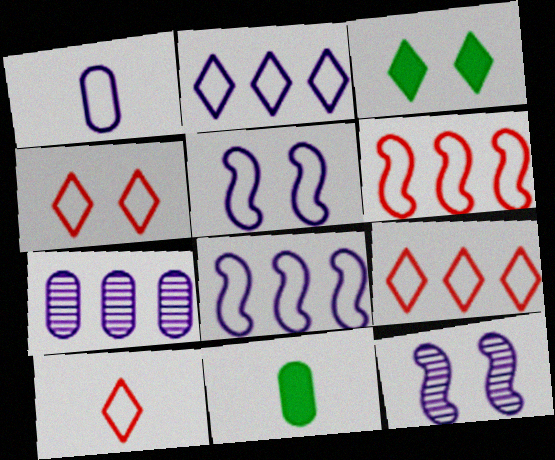[[1, 2, 5], 
[4, 9, 10], 
[9, 11, 12]]